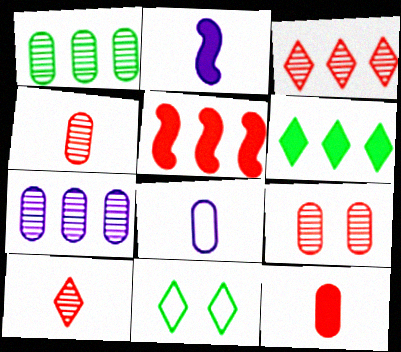[]